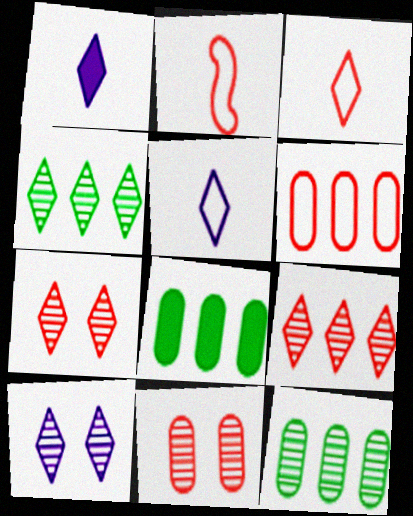[[2, 8, 10]]